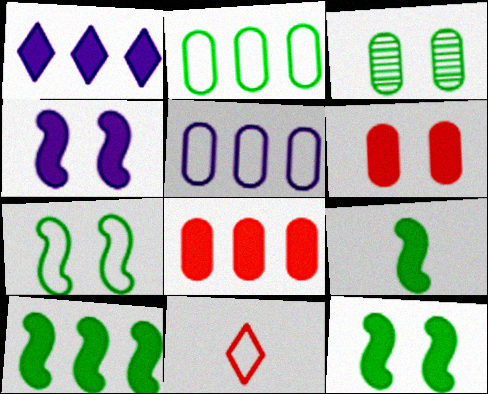[[1, 6, 9], 
[1, 8, 10], 
[5, 7, 11], 
[9, 10, 12]]